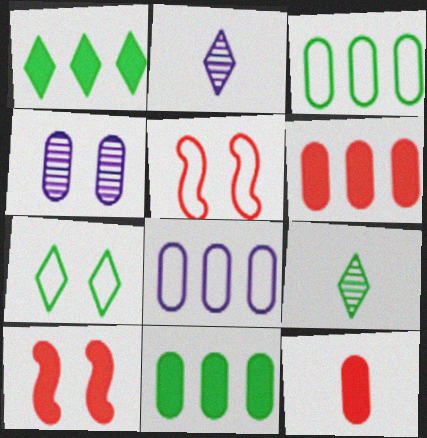[[1, 7, 9], 
[2, 3, 10], 
[2, 5, 11], 
[3, 4, 12], 
[4, 7, 10], 
[8, 9, 10]]